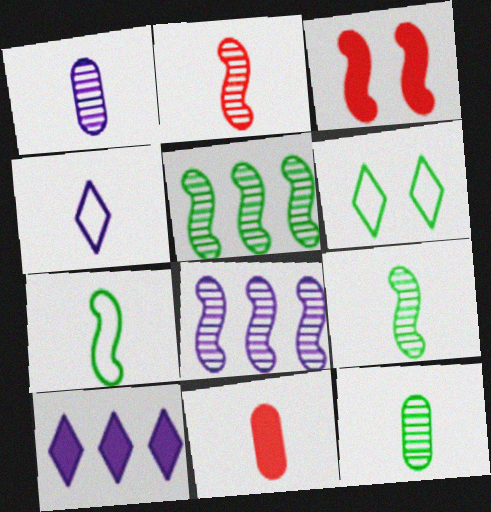[[3, 7, 8], 
[4, 9, 11], 
[6, 8, 11]]